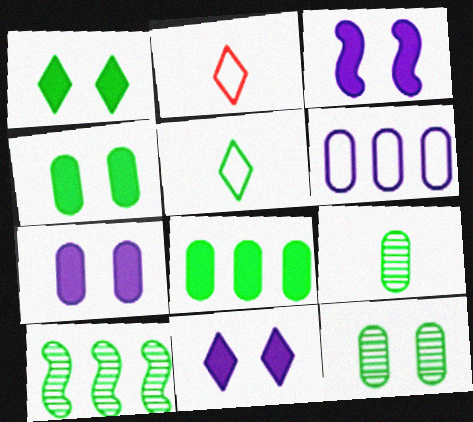[[2, 7, 10], 
[3, 7, 11], 
[4, 5, 10]]